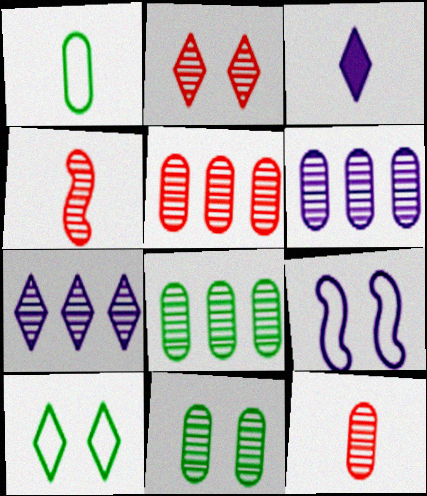[[1, 3, 4], 
[2, 4, 5], 
[3, 6, 9], 
[4, 7, 11], 
[5, 6, 8], 
[6, 11, 12]]